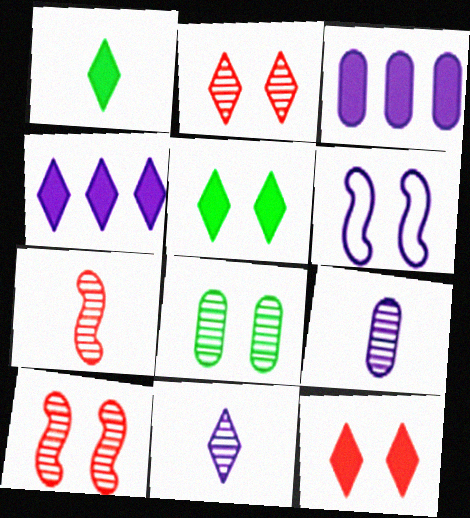[[1, 4, 12], 
[3, 6, 11], 
[4, 6, 9], 
[6, 8, 12]]